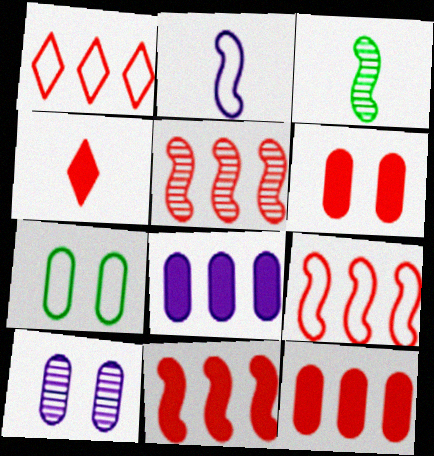[[1, 2, 7], 
[1, 5, 12], 
[4, 6, 11], 
[5, 9, 11], 
[6, 7, 10]]